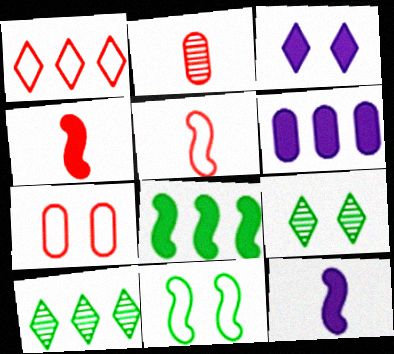[[1, 5, 7], 
[3, 6, 12], 
[5, 6, 9], 
[7, 10, 12]]